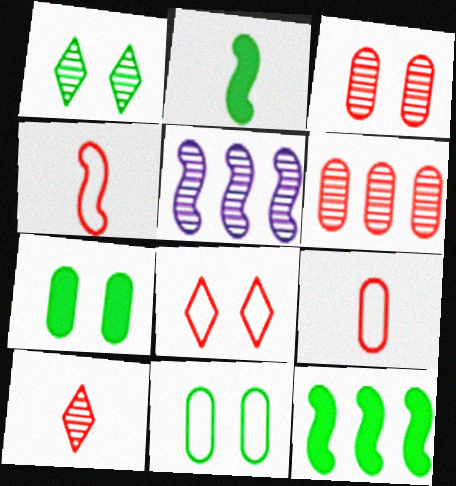[]